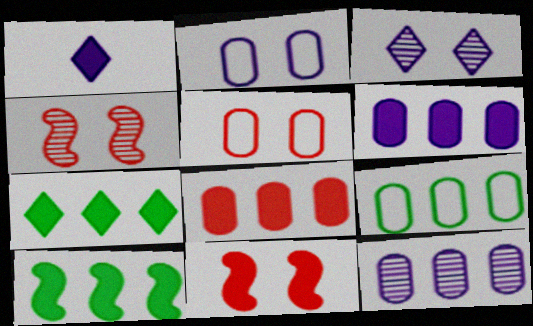[[1, 4, 9], 
[8, 9, 12]]